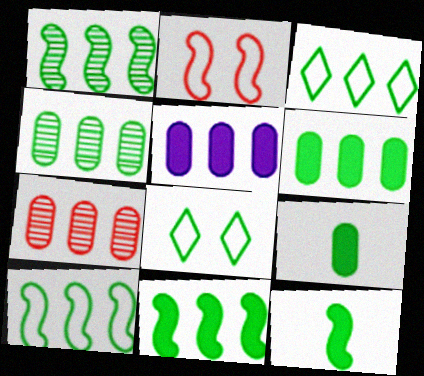[[1, 3, 6], 
[1, 8, 9], 
[1, 10, 11], 
[3, 4, 11], 
[4, 8, 12]]